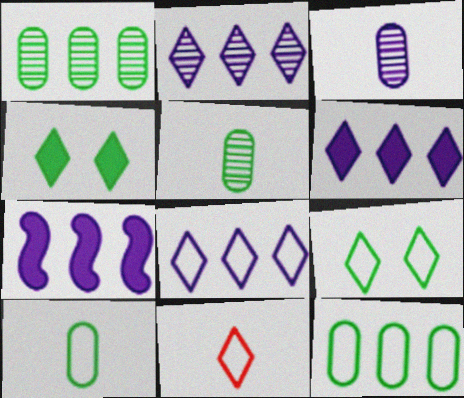[[2, 4, 11], 
[2, 6, 8], 
[8, 9, 11]]